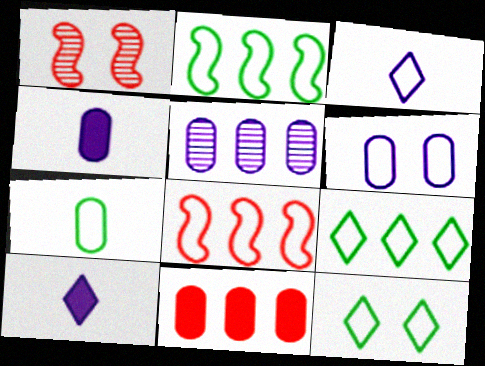[[1, 4, 9], 
[2, 7, 12], 
[4, 5, 6]]